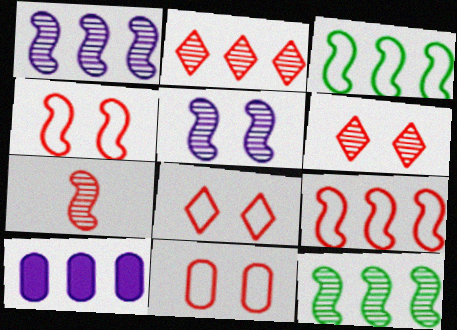[[2, 3, 10], 
[4, 8, 11], 
[5, 7, 12]]